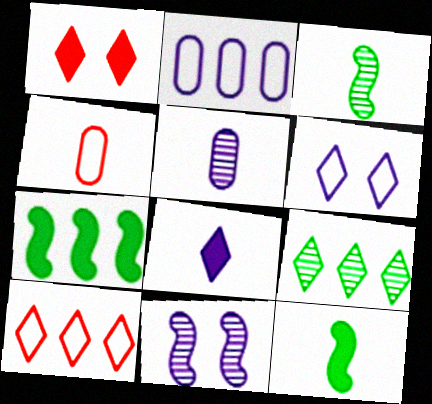[[1, 2, 3], 
[2, 8, 11], 
[3, 4, 8]]